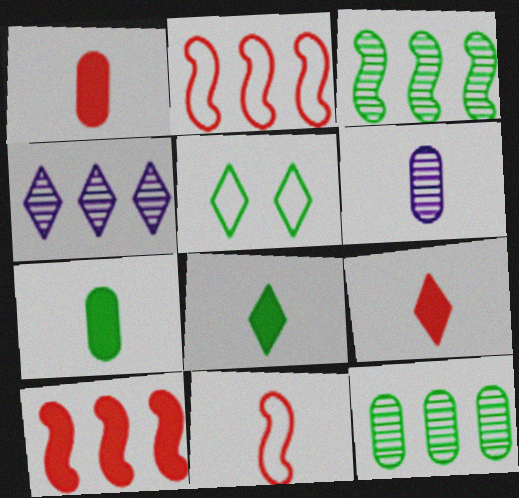[[3, 5, 7], 
[4, 5, 9], 
[5, 6, 10], 
[6, 8, 11]]